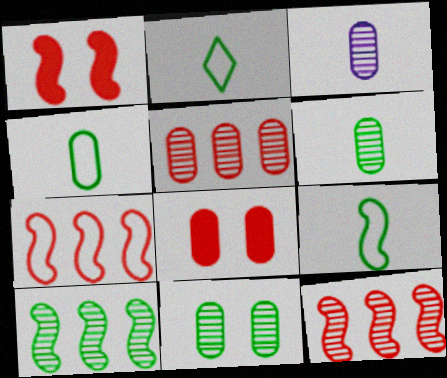[[2, 4, 9], 
[3, 5, 11]]